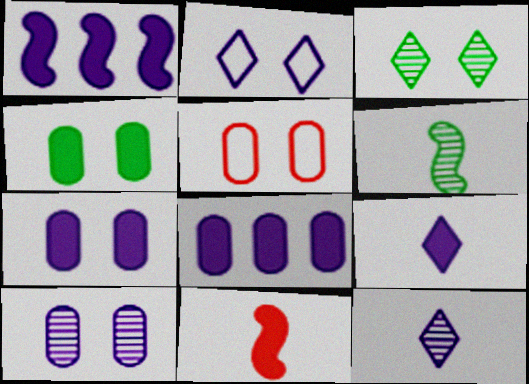[[1, 7, 9], 
[4, 5, 10]]